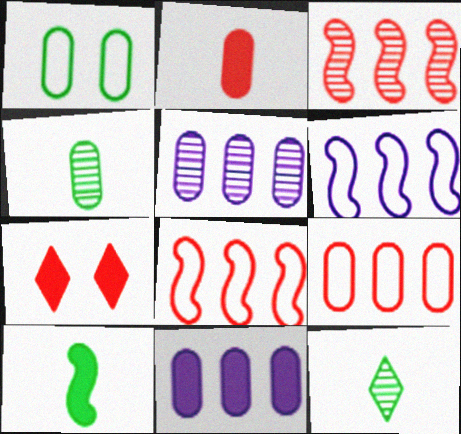[[1, 2, 5], 
[4, 6, 7], 
[7, 10, 11]]